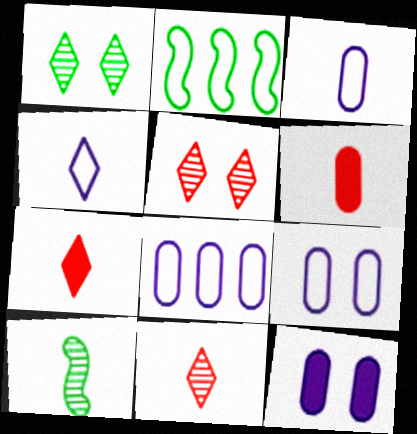[[2, 11, 12], 
[3, 7, 10], 
[3, 8, 9], 
[4, 6, 10]]